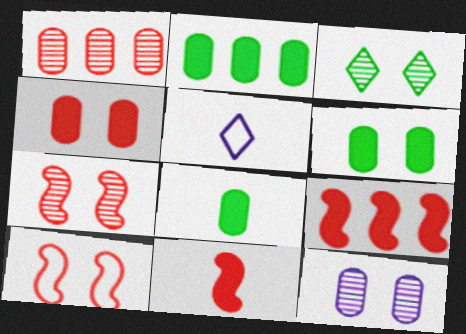[[2, 5, 7], 
[2, 6, 8], 
[3, 7, 12]]